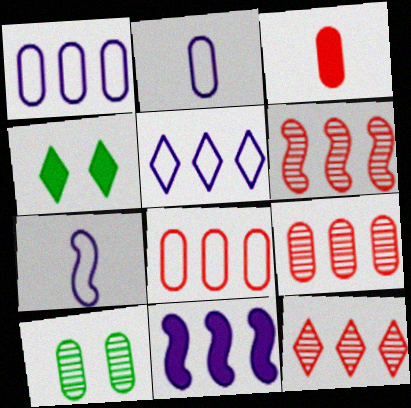[[1, 3, 10], 
[2, 4, 6], 
[3, 4, 11], 
[4, 7, 9], 
[6, 9, 12]]